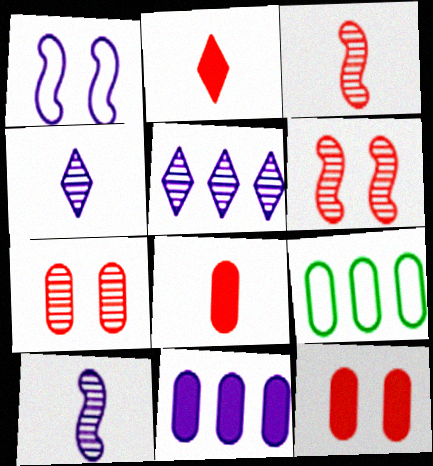[[1, 4, 11]]